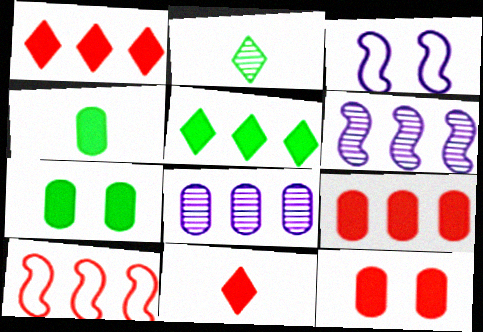[[2, 3, 9], 
[5, 8, 10]]